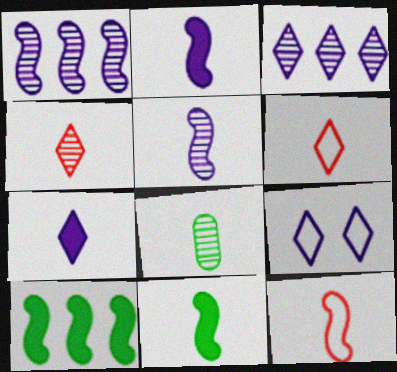[[2, 6, 8], 
[3, 7, 9], 
[4, 5, 8], 
[5, 11, 12], 
[7, 8, 12]]